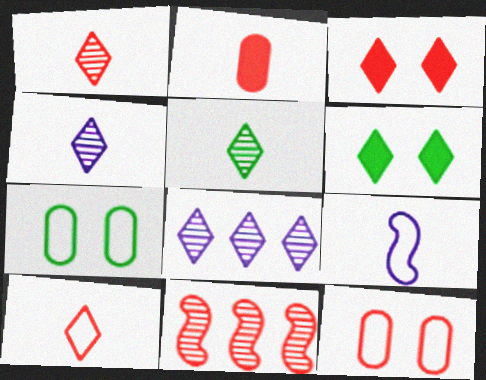[[1, 4, 5], 
[2, 5, 9], 
[6, 8, 10]]